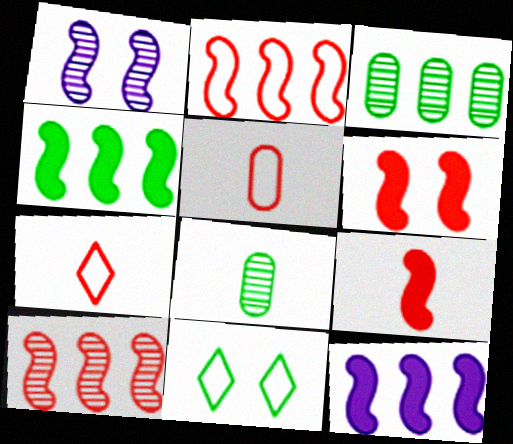[[4, 8, 11]]